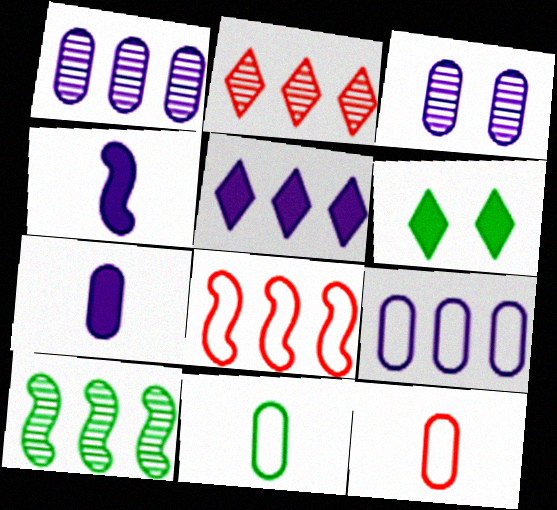[[1, 2, 10], 
[3, 7, 9], 
[6, 10, 11]]